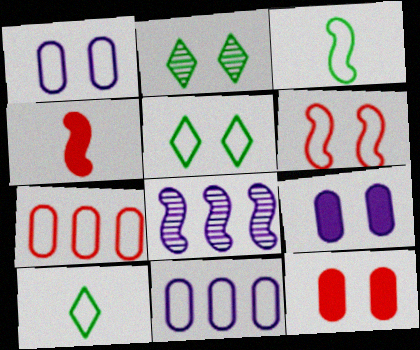[[1, 5, 6], 
[2, 4, 11], 
[2, 6, 9], 
[6, 10, 11], 
[8, 10, 12]]